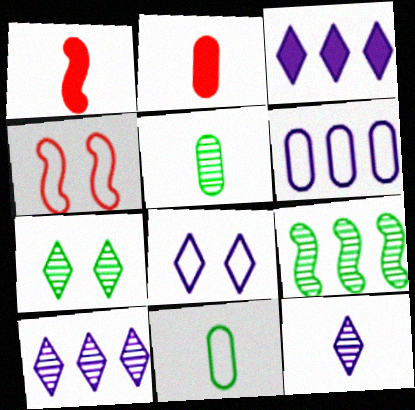[[1, 6, 7], 
[1, 11, 12], 
[2, 8, 9], 
[3, 4, 5], 
[3, 8, 12], 
[5, 7, 9]]